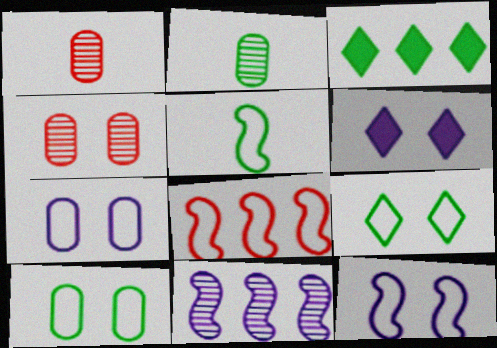[[1, 3, 12], 
[2, 6, 8], 
[5, 8, 12]]